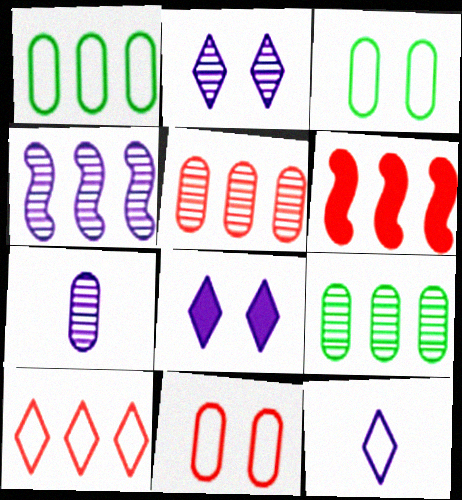[[2, 4, 7], 
[5, 6, 10]]